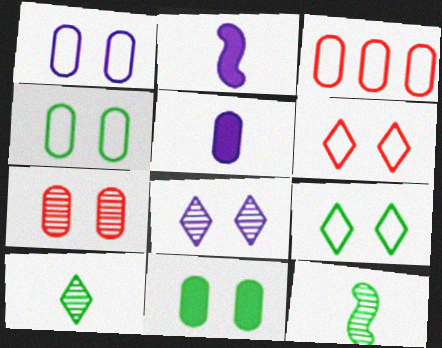[[1, 7, 11]]